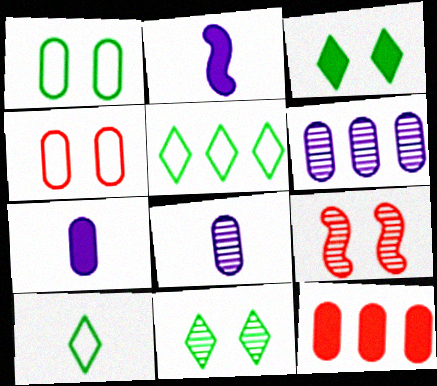[[1, 8, 12], 
[2, 3, 12], 
[5, 7, 9]]